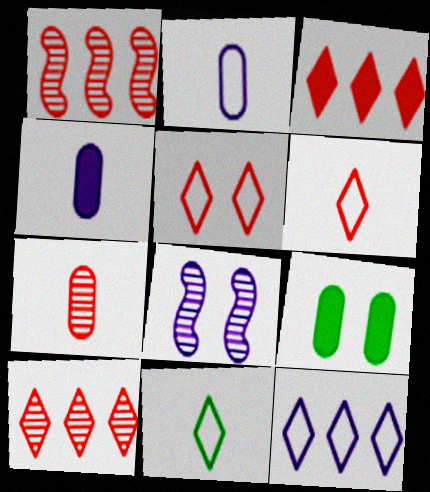[[4, 8, 12], 
[5, 8, 9], 
[5, 11, 12]]